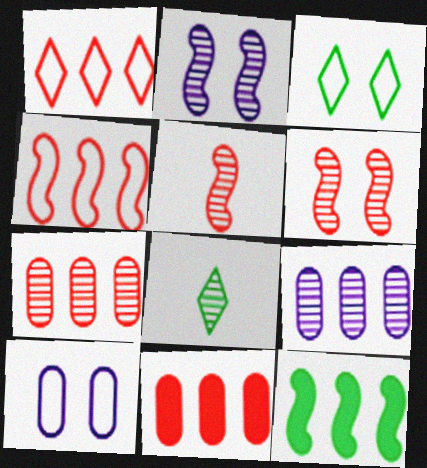[[1, 9, 12], 
[2, 7, 8], 
[6, 8, 9]]